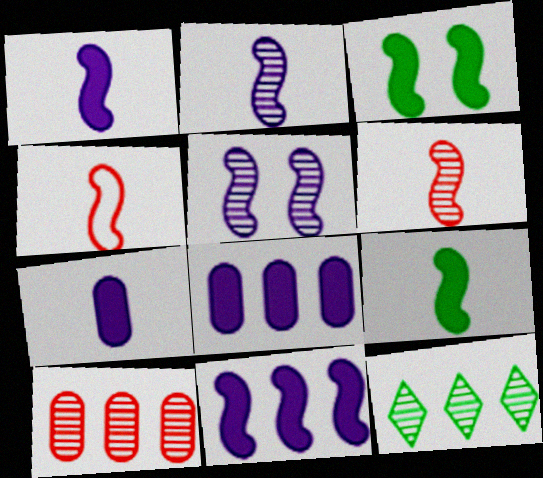[[2, 4, 9]]